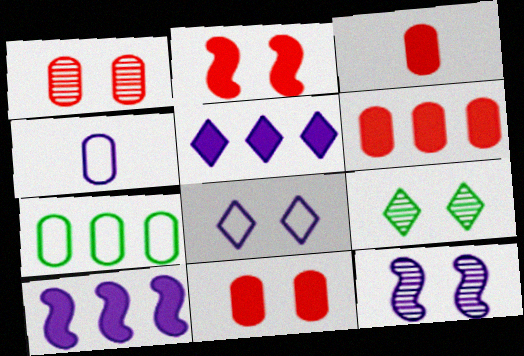[[1, 9, 12], 
[3, 6, 11], 
[4, 5, 12]]